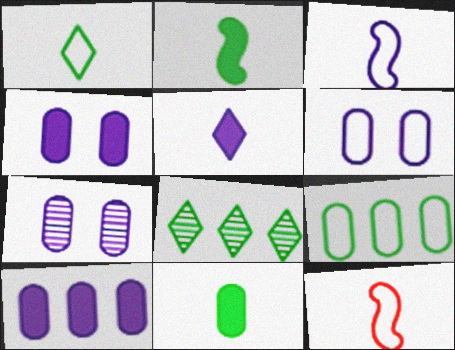[[4, 6, 7], 
[4, 8, 12]]